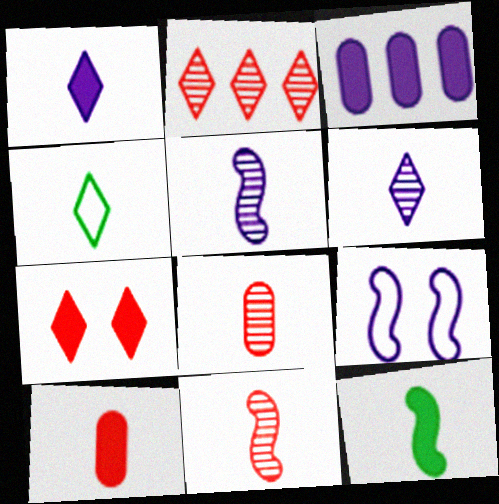[[1, 10, 12], 
[3, 6, 9], 
[3, 7, 12], 
[4, 5, 10]]